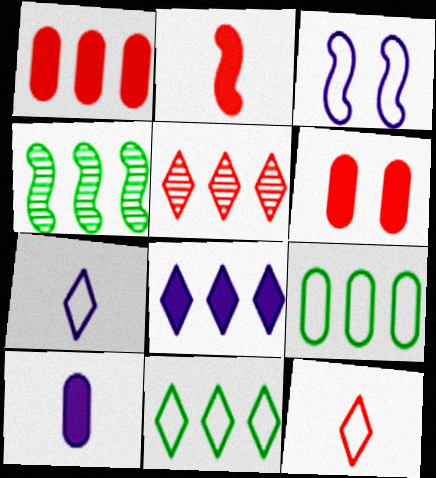[[2, 3, 4], 
[3, 9, 12], 
[4, 6, 7], 
[5, 8, 11]]